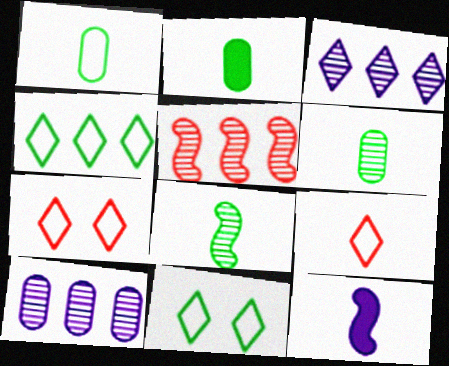[[1, 2, 6], 
[6, 9, 12]]